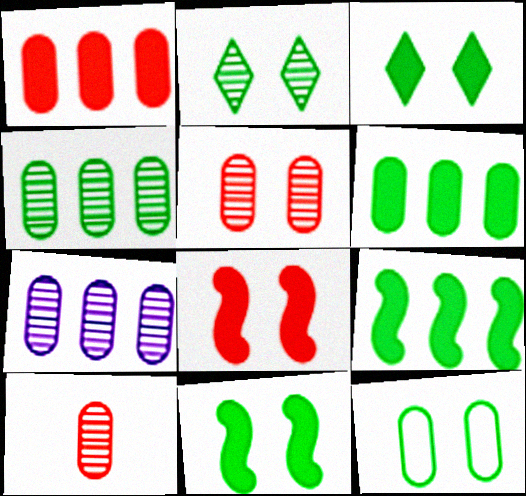[[2, 11, 12]]